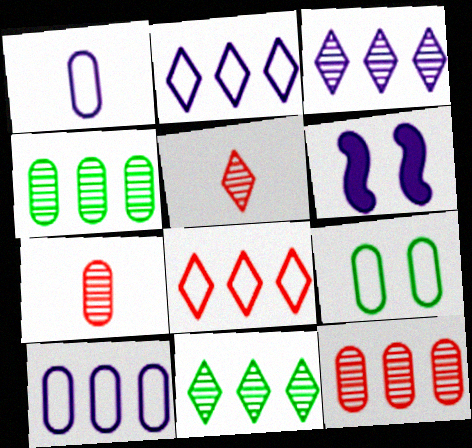[[1, 3, 6]]